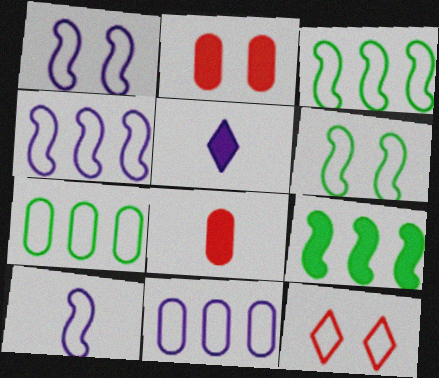[[1, 4, 10], 
[2, 5, 9], 
[7, 10, 12]]